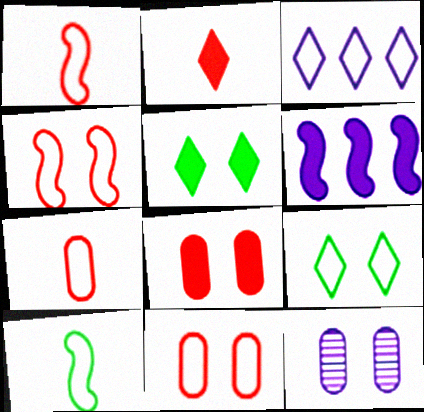[[3, 10, 11], 
[4, 5, 12]]